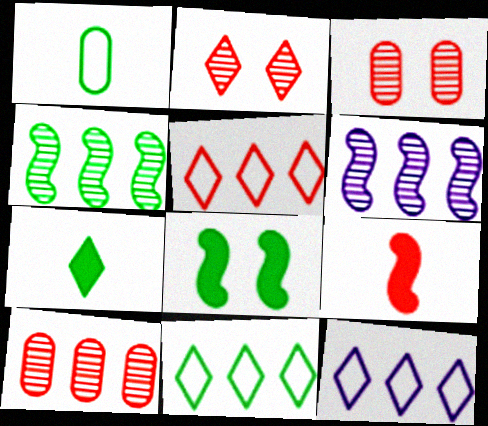[[2, 7, 12], 
[3, 5, 9], 
[5, 11, 12]]